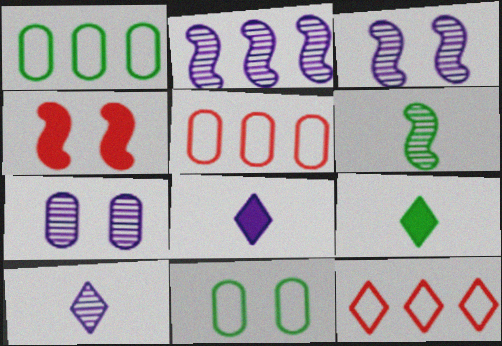[[1, 4, 10], 
[2, 7, 10], 
[3, 5, 9]]